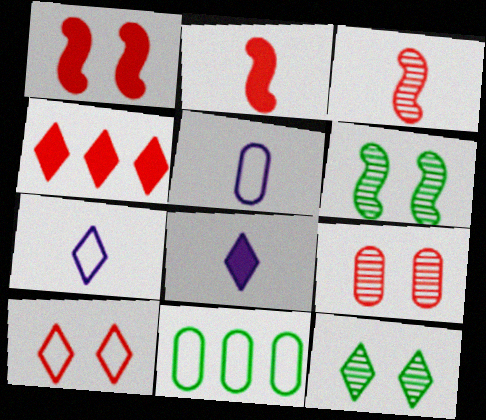[[1, 9, 10], 
[4, 5, 6], 
[4, 7, 12]]